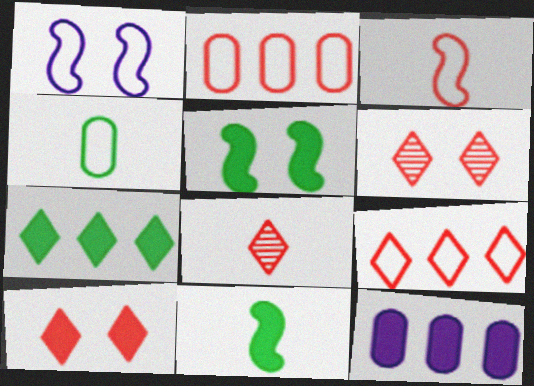[[1, 4, 9], 
[8, 9, 10], 
[10, 11, 12]]